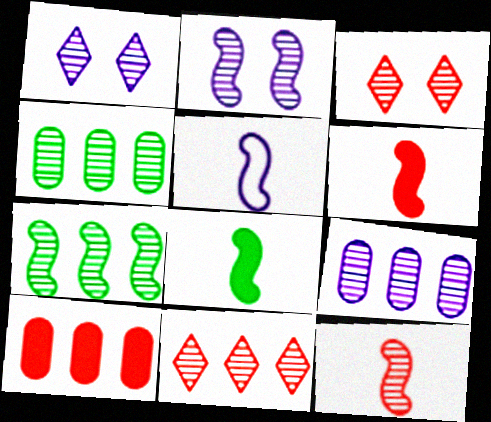[[1, 4, 12], 
[2, 7, 12], 
[5, 8, 12], 
[7, 9, 11]]